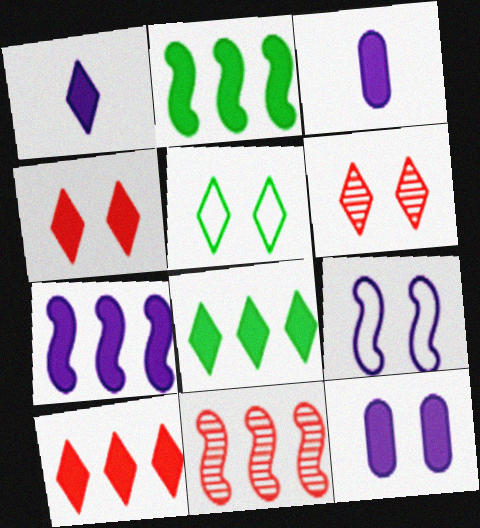[[1, 4, 8], 
[1, 7, 12], 
[2, 3, 4], 
[3, 5, 11]]